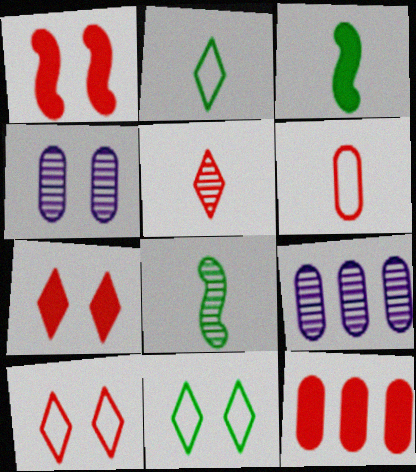[[1, 2, 9], 
[1, 4, 11], 
[3, 9, 10]]